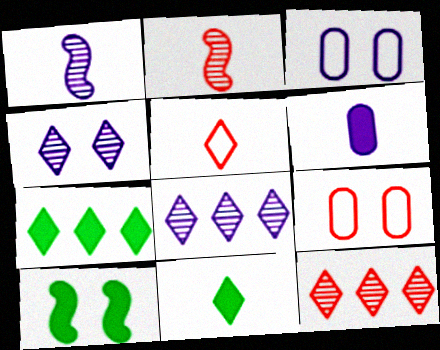[[1, 7, 9], 
[2, 3, 7], 
[4, 5, 7], 
[4, 9, 10]]